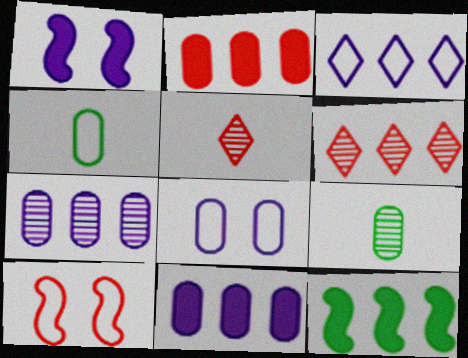[[1, 4, 6], 
[2, 5, 10], 
[2, 8, 9], 
[3, 4, 10], 
[5, 8, 12]]